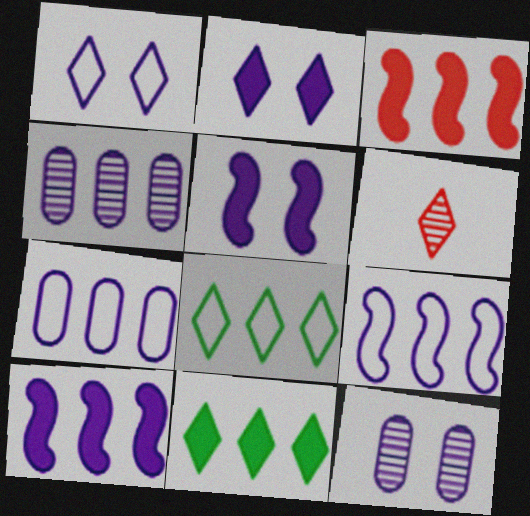[[1, 5, 12], 
[1, 6, 11], 
[2, 6, 8], 
[3, 4, 8]]